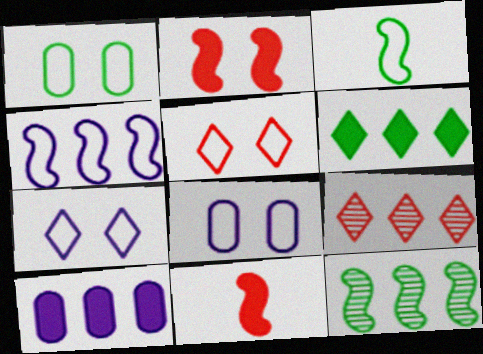[]